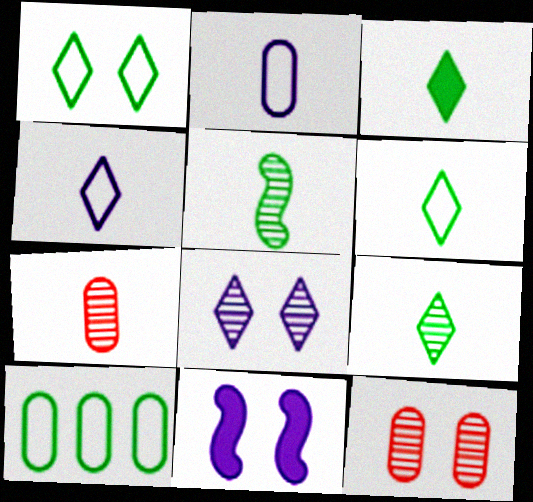[[1, 11, 12], 
[3, 6, 9]]